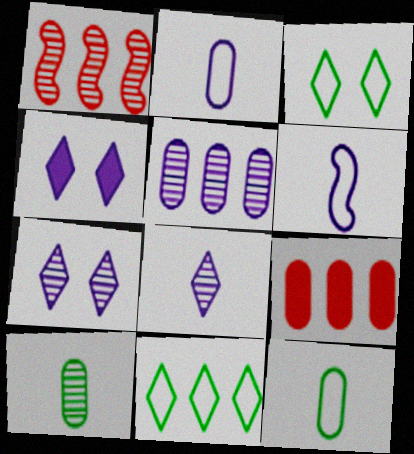[[1, 4, 12], 
[1, 7, 10], 
[4, 5, 6]]